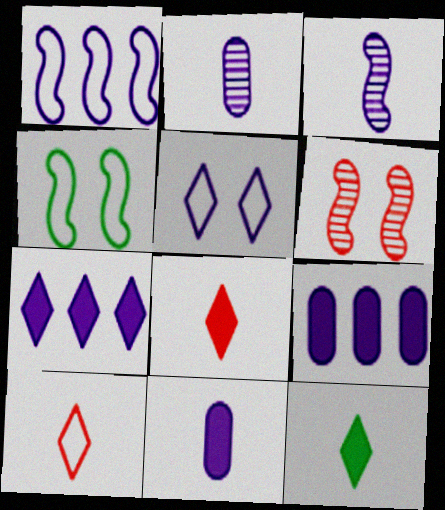[[3, 5, 9]]